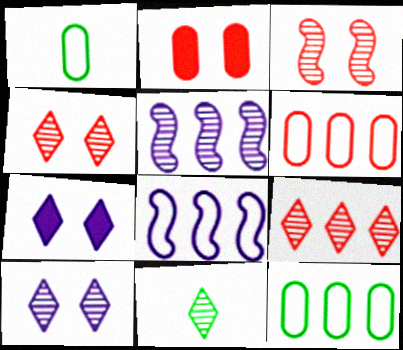[[2, 8, 11], 
[9, 10, 11]]